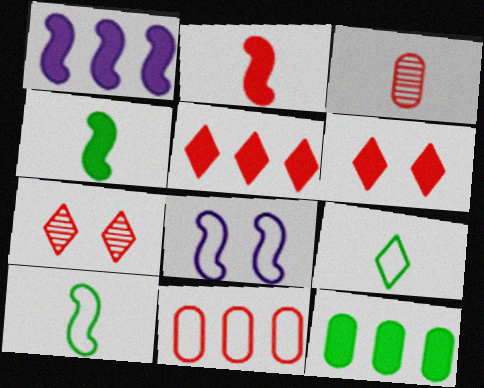[[1, 5, 12], 
[2, 7, 11], 
[8, 9, 11]]